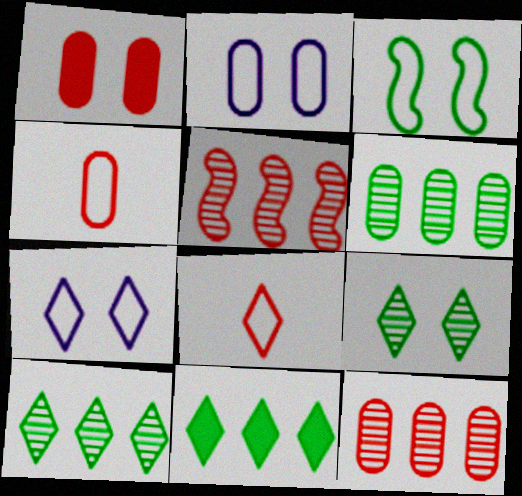[[1, 4, 12], 
[1, 5, 8]]